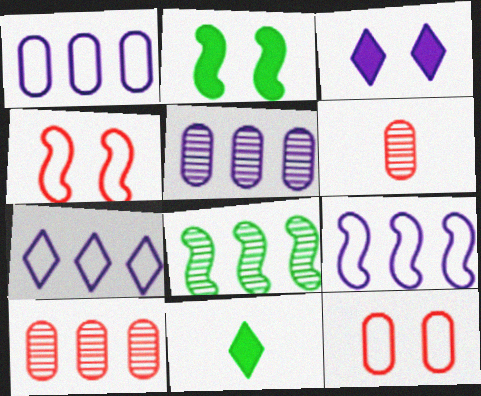[[1, 7, 9], 
[2, 6, 7], 
[4, 5, 11]]